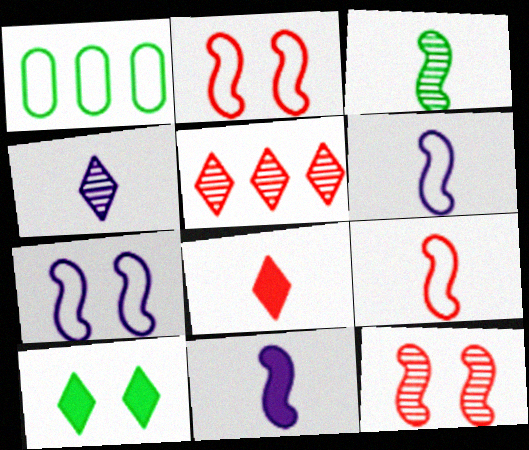[[1, 3, 10], 
[3, 9, 11]]